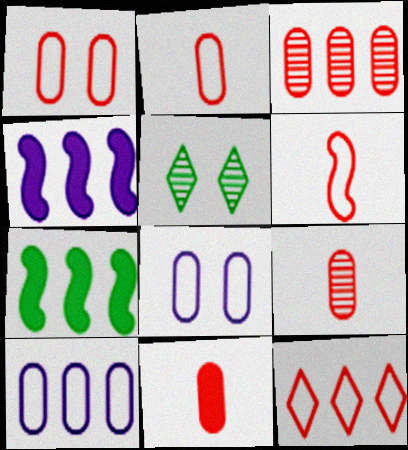[[1, 3, 11], 
[1, 6, 12], 
[2, 4, 5], 
[2, 9, 11]]